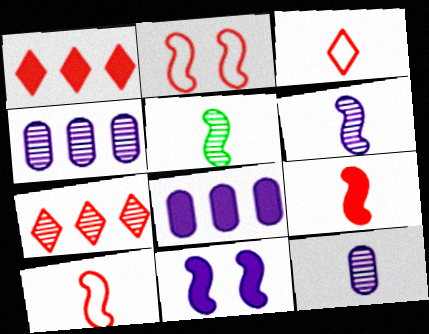[]